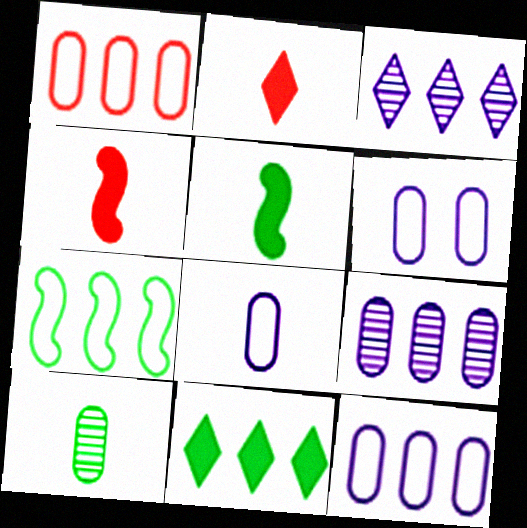[[6, 8, 12]]